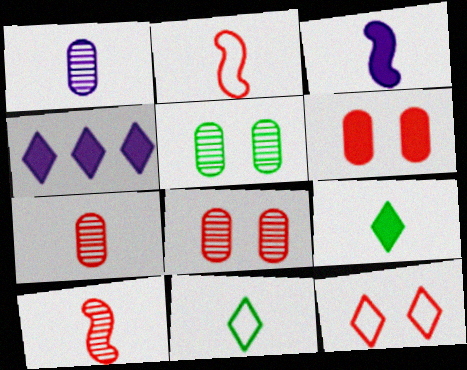[[1, 2, 9], 
[2, 4, 5], 
[3, 7, 11]]